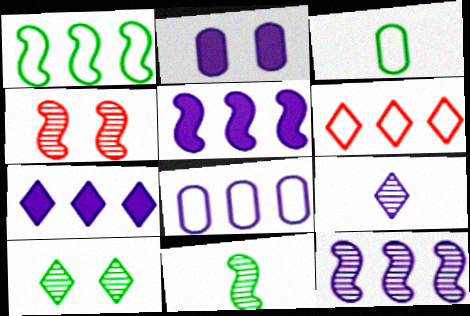[[1, 6, 8], 
[2, 6, 11], 
[3, 4, 7], 
[4, 11, 12], 
[7, 8, 12]]